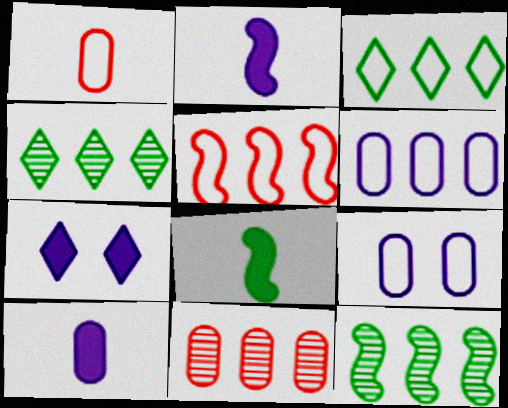[[1, 7, 12], 
[3, 5, 6]]